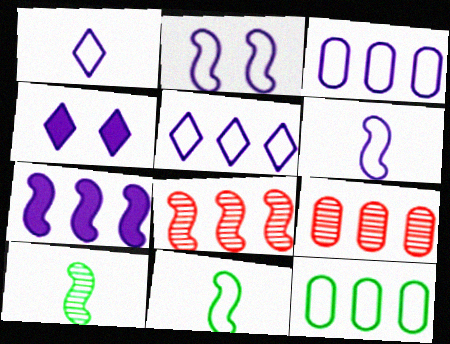[[1, 2, 3], 
[4, 9, 11]]